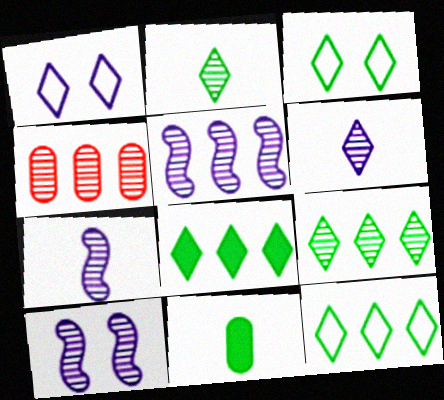[[2, 3, 8], 
[2, 4, 10], 
[4, 5, 9], 
[5, 7, 10], 
[8, 9, 12]]